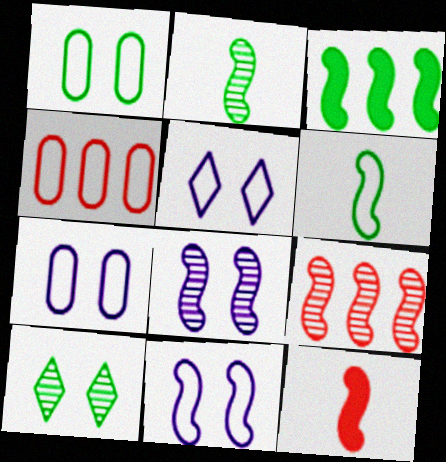[[2, 8, 9], 
[4, 5, 6], 
[5, 7, 11]]